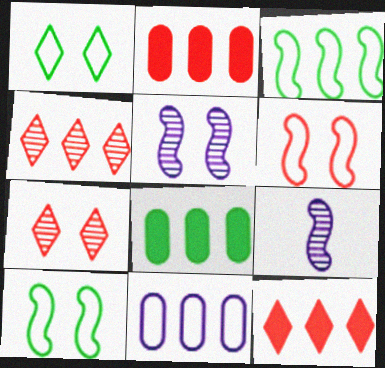[[1, 2, 9]]